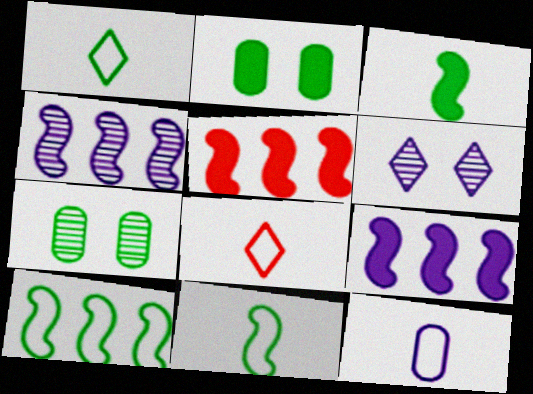[[2, 4, 8], 
[4, 5, 10], 
[6, 9, 12], 
[7, 8, 9], 
[8, 11, 12]]